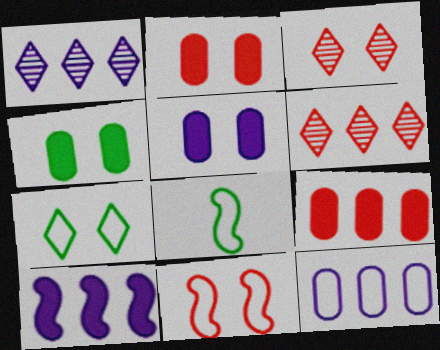[[1, 2, 8], 
[1, 10, 12], 
[2, 3, 11], 
[2, 4, 5], 
[5, 6, 8]]